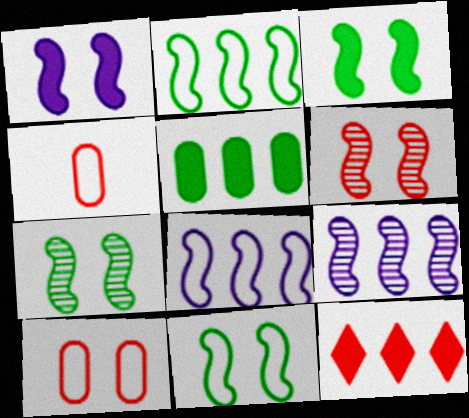[[1, 6, 11], 
[3, 7, 11], 
[4, 6, 12]]